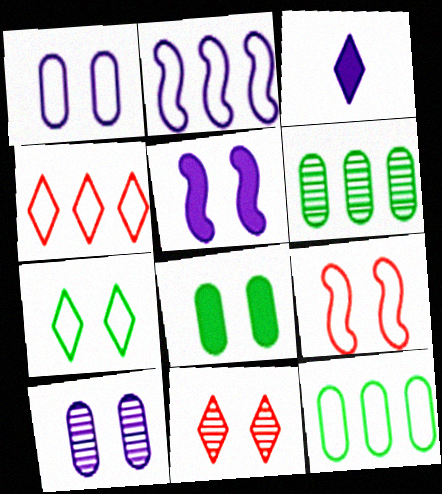[[1, 7, 9], 
[2, 3, 10], 
[2, 4, 12], 
[3, 6, 9]]